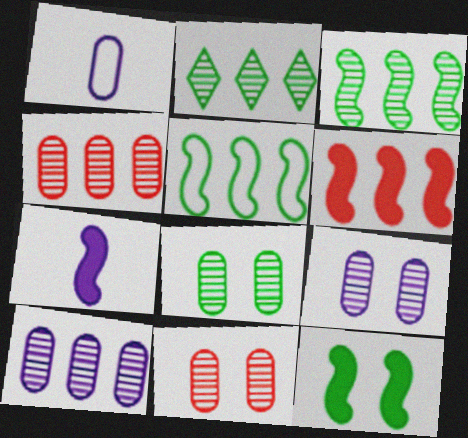[[6, 7, 12], 
[8, 9, 11]]